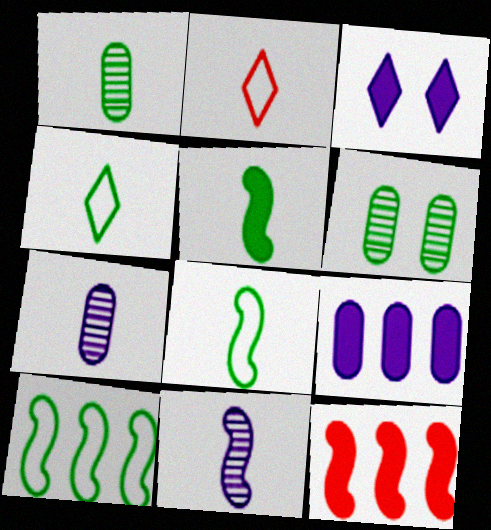[[1, 4, 5], 
[2, 5, 7]]